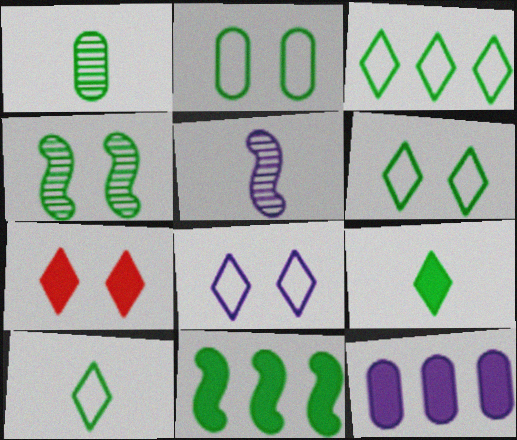[[1, 6, 11], 
[3, 6, 10], 
[5, 8, 12]]